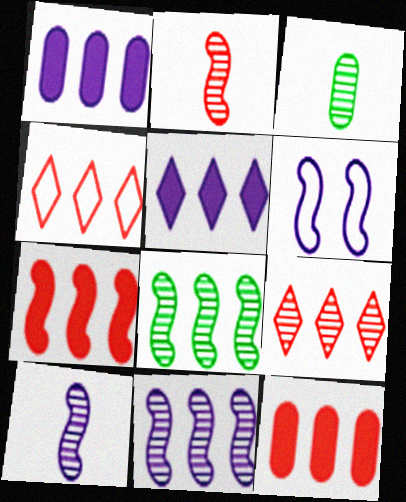[[1, 4, 8]]